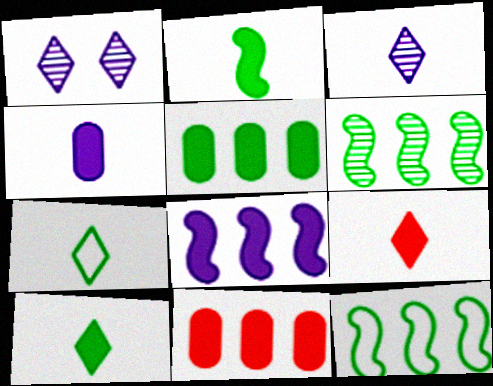[[2, 4, 9], 
[3, 7, 9]]